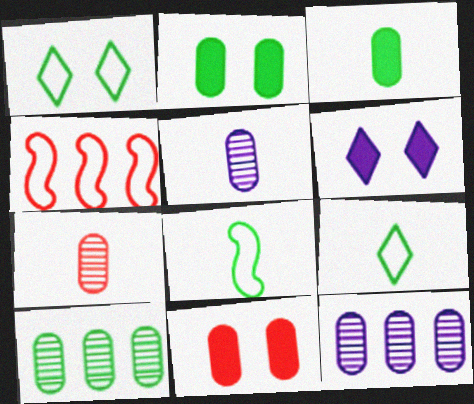[]